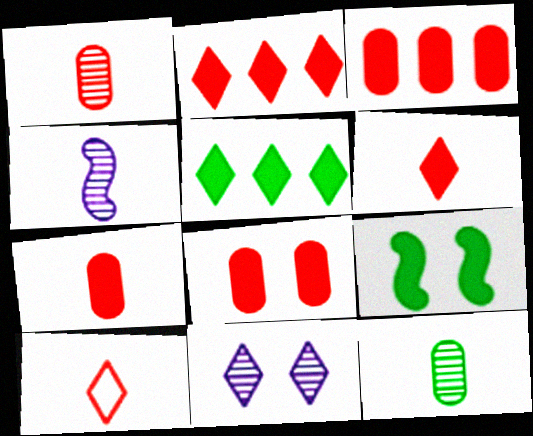[[3, 7, 8], 
[5, 10, 11]]